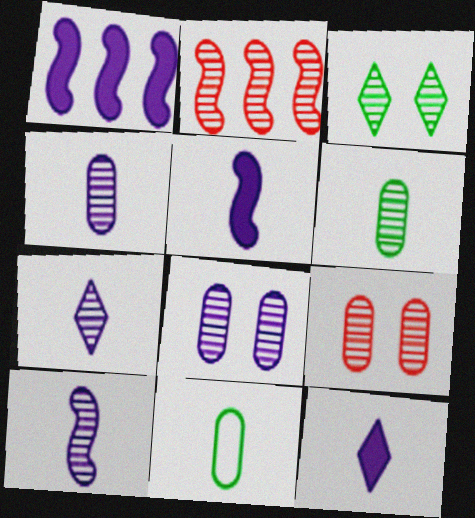[[2, 3, 4], 
[4, 7, 10]]